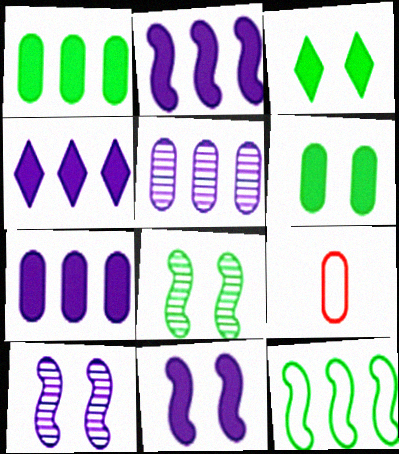[[2, 4, 7], 
[4, 8, 9], 
[5, 6, 9]]